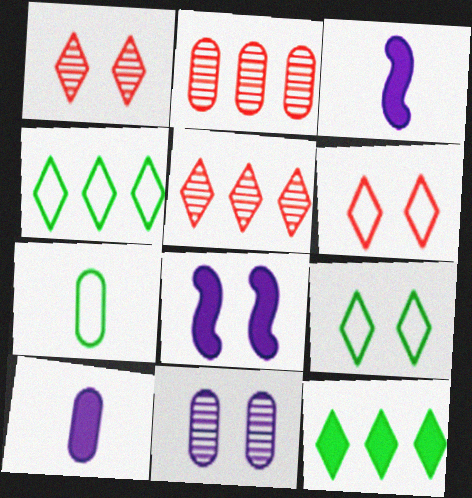[[2, 3, 9], 
[5, 7, 8]]